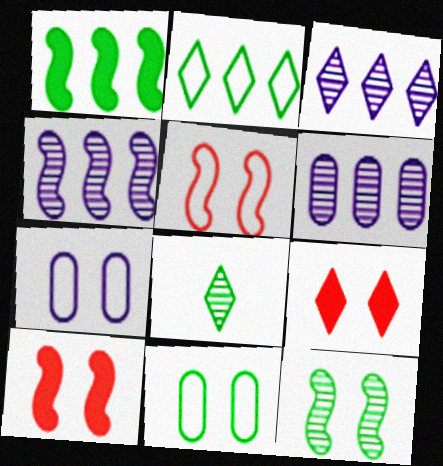[[1, 8, 11], 
[3, 4, 6], 
[7, 9, 12]]